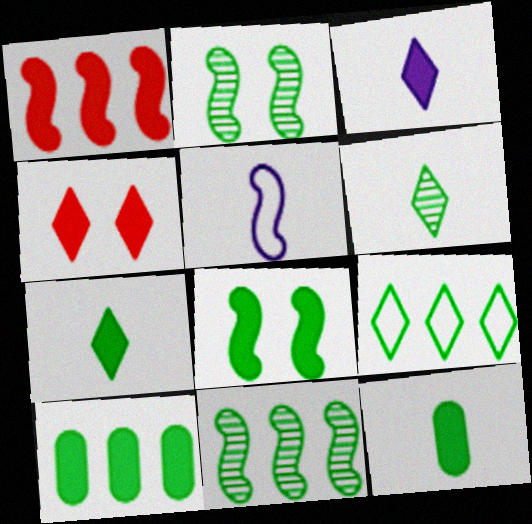[[1, 2, 5], 
[2, 9, 12], 
[7, 8, 10], 
[9, 10, 11]]